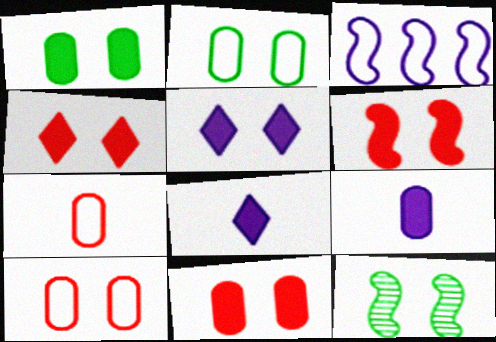[[1, 5, 6], 
[4, 6, 11], 
[5, 10, 12]]